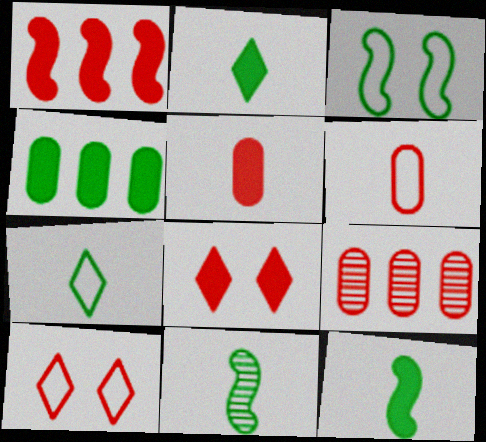[[1, 5, 8]]